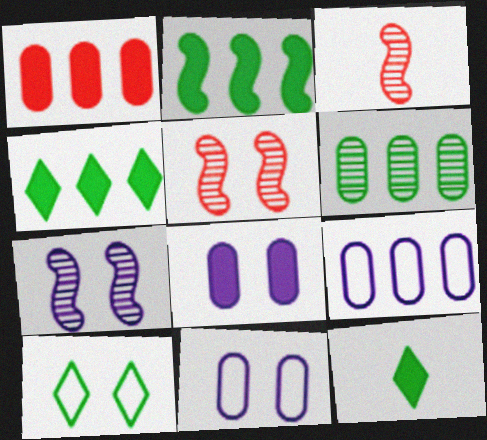[[1, 6, 9], 
[3, 4, 11], 
[5, 8, 10], 
[5, 9, 12]]